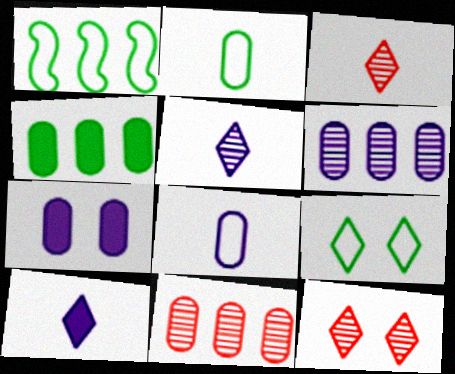[[1, 2, 9], 
[1, 3, 7], 
[2, 7, 11], 
[6, 7, 8]]